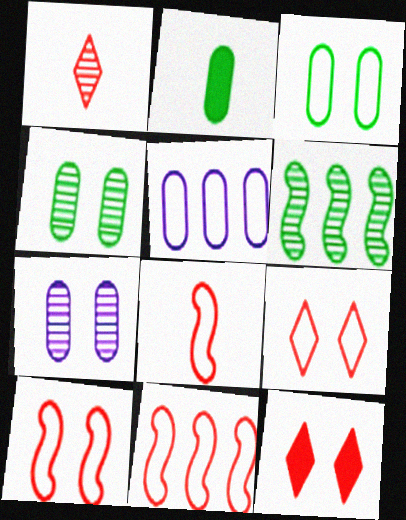[[1, 6, 7], 
[8, 10, 11]]